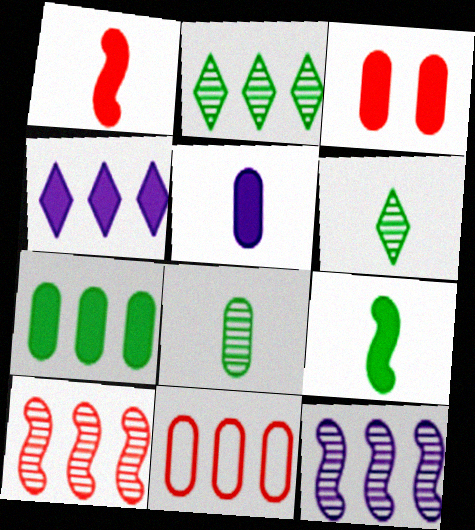[[3, 4, 9], 
[3, 5, 7]]